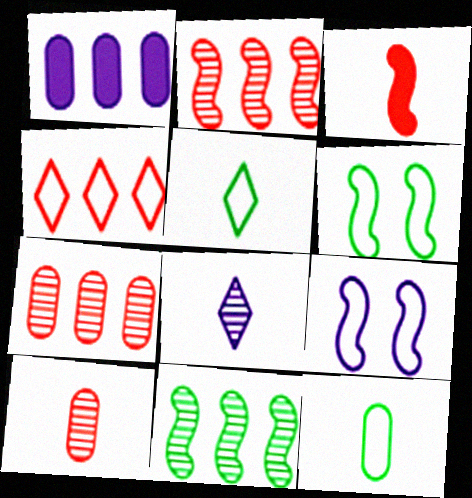[[1, 4, 11], 
[1, 8, 9], 
[3, 8, 12], 
[3, 9, 11], 
[4, 9, 12]]